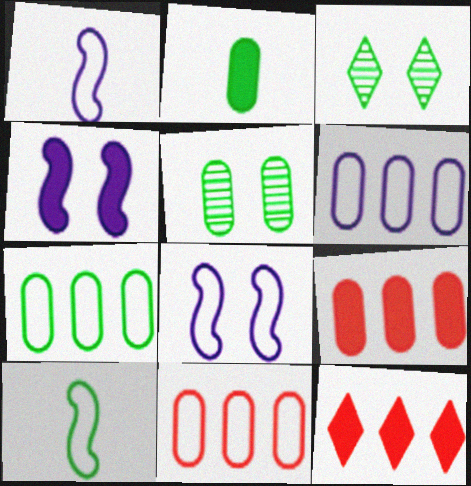[[1, 3, 9], 
[1, 5, 12], 
[2, 4, 12], 
[2, 5, 7], 
[6, 7, 11]]